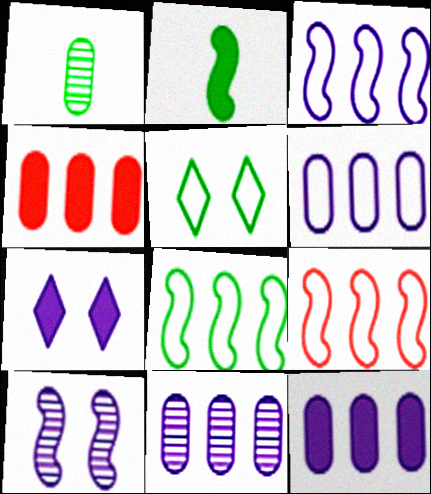[[1, 7, 9], 
[2, 4, 7], 
[2, 9, 10], 
[3, 8, 9], 
[6, 11, 12]]